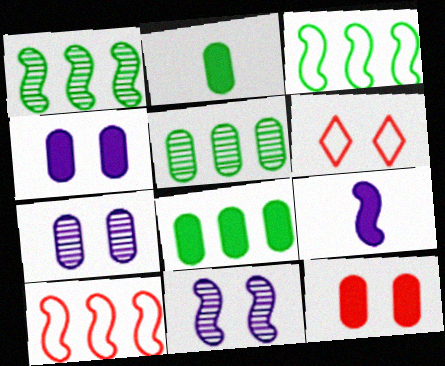[[5, 6, 9]]